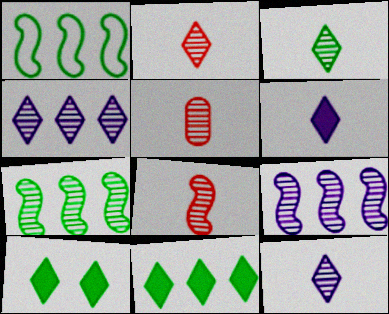[[2, 3, 12], 
[2, 5, 8]]